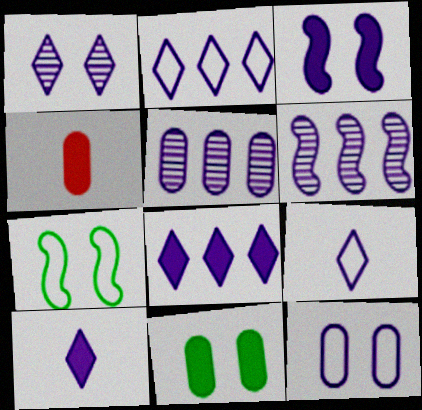[[1, 2, 10], 
[1, 3, 12], 
[1, 8, 9], 
[3, 5, 9], 
[6, 10, 12]]